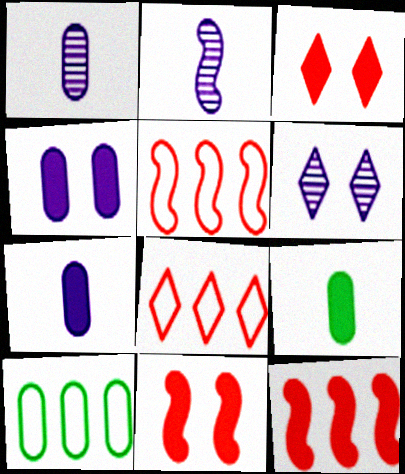[[2, 3, 10], 
[5, 6, 9]]